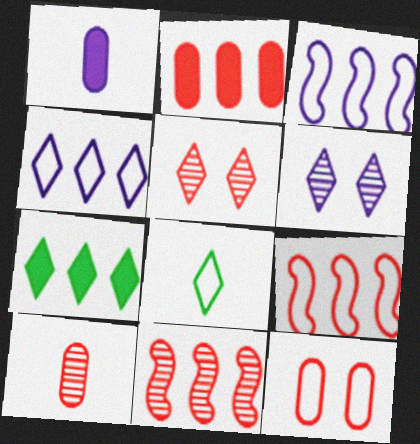[[1, 3, 6], 
[2, 10, 12], 
[3, 8, 12], 
[5, 10, 11]]